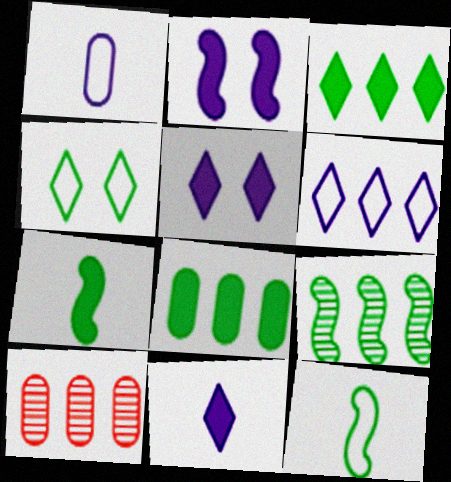[[5, 10, 12]]